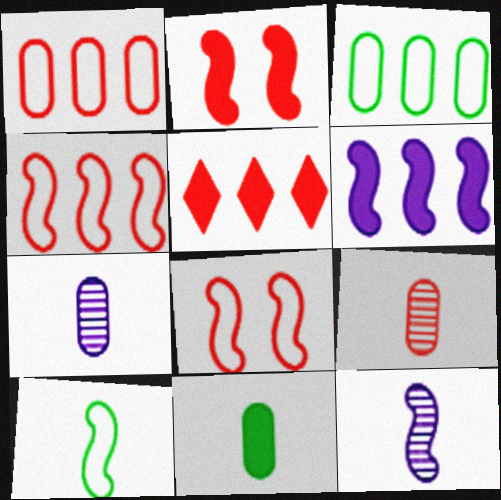[[5, 8, 9]]